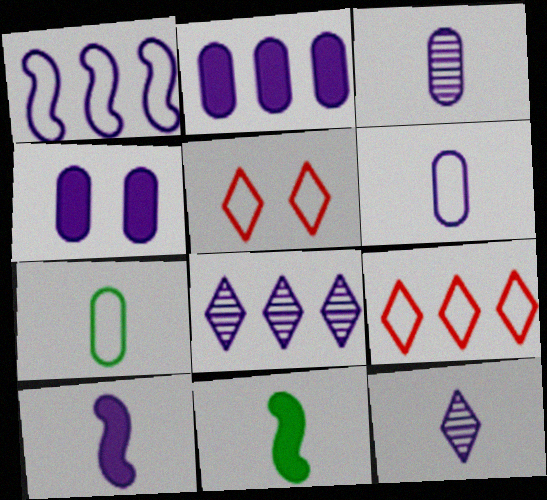[[1, 2, 8], 
[1, 4, 12], 
[1, 5, 7], 
[6, 10, 12]]